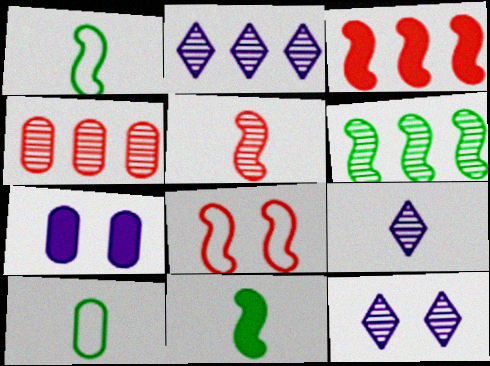[[2, 4, 6], 
[2, 9, 12], 
[3, 5, 8], 
[3, 10, 12], 
[4, 7, 10]]